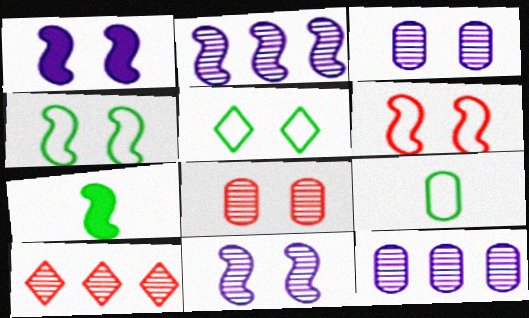[[1, 5, 8], 
[1, 9, 10], 
[2, 6, 7]]